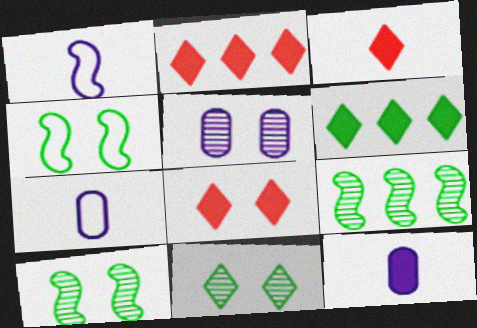[[2, 3, 8], 
[2, 7, 10], 
[4, 5, 8], 
[7, 8, 9]]